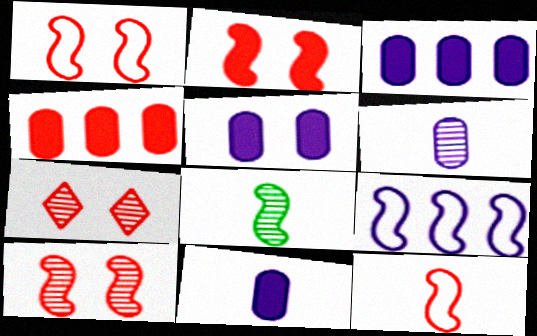[[1, 2, 10], 
[2, 8, 9], 
[3, 5, 11], 
[4, 7, 12]]